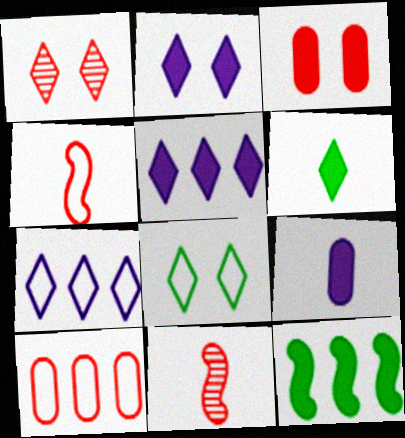[[1, 2, 8], 
[1, 6, 7]]